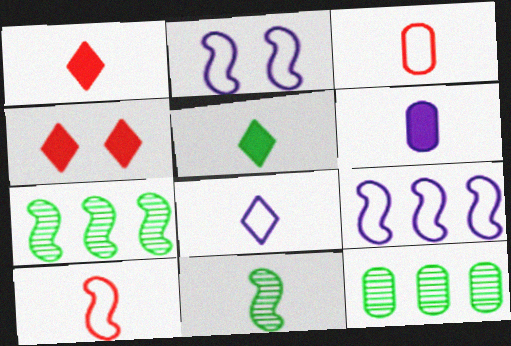[[1, 2, 12]]